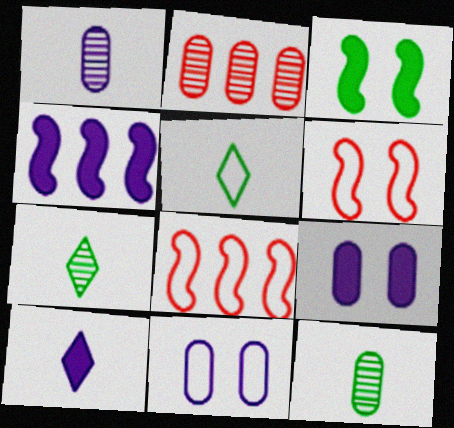[[4, 9, 10], 
[5, 8, 11], 
[7, 8, 9]]